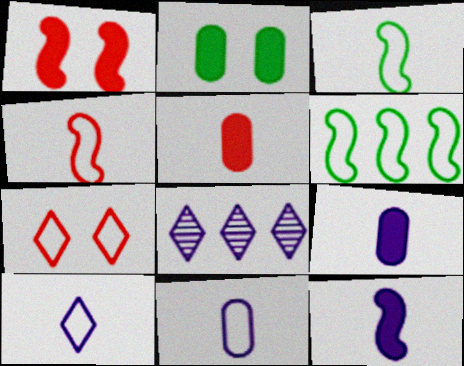[[2, 4, 8], 
[6, 7, 11]]